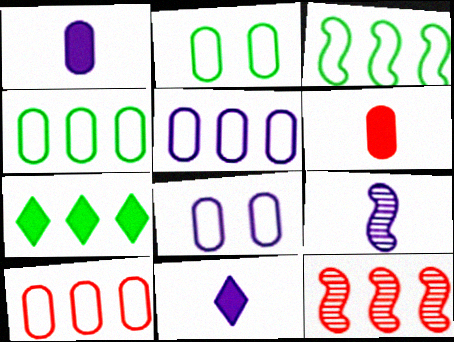[[2, 11, 12], 
[4, 5, 10], 
[5, 7, 12]]